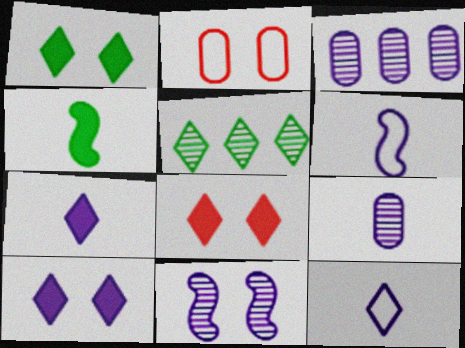[[1, 2, 11], 
[1, 8, 10], 
[3, 6, 10], 
[5, 8, 12], 
[6, 7, 9]]